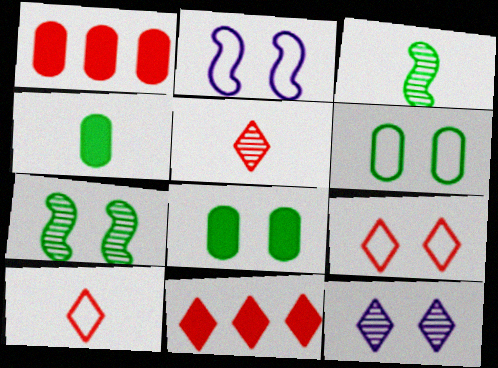[[2, 6, 9], 
[5, 9, 11]]